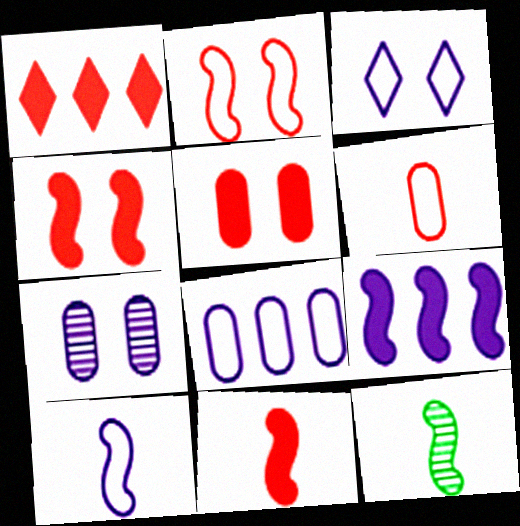[[1, 5, 11], 
[2, 9, 12], 
[3, 8, 10], 
[10, 11, 12]]